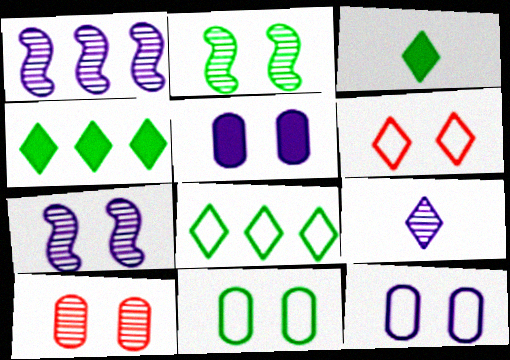[[2, 5, 6], 
[4, 6, 9], 
[5, 10, 11]]